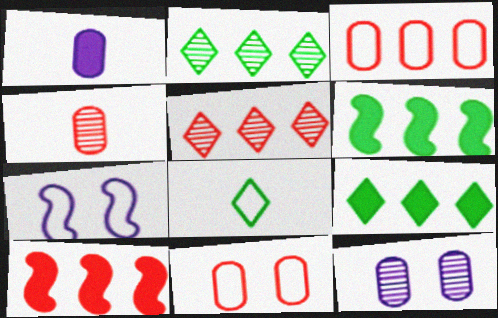[[3, 5, 10], 
[3, 7, 8], 
[4, 7, 9], 
[8, 10, 12]]